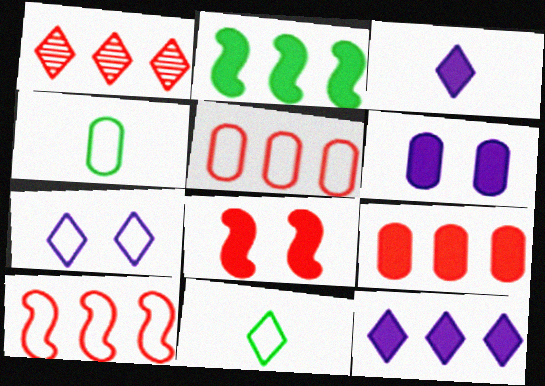[[1, 9, 10], 
[2, 9, 12], 
[4, 7, 10]]